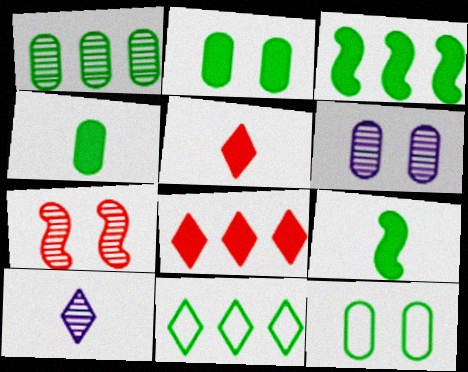[[1, 3, 11], 
[1, 4, 12], 
[1, 7, 10]]